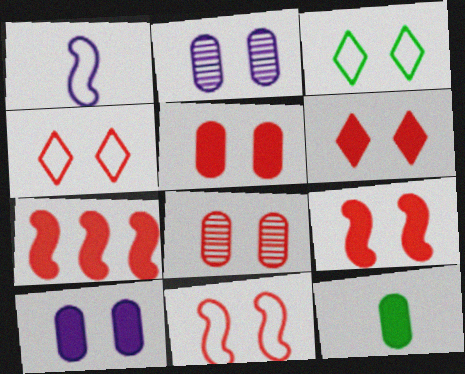[[2, 3, 9], 
[4, 8, 9], 
[5, 6, 9], 
[6, 8, 11]]